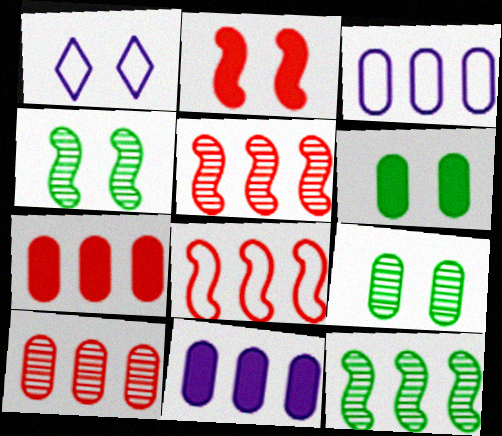[[1, 2, 9]]